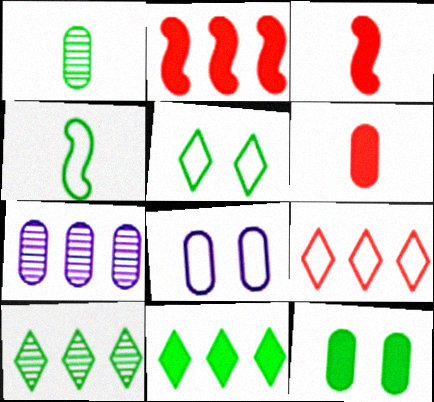[[3, 5, 7], 
[3, 8, 10], 
[4, 8, 9], 
[4, 10, 12]]